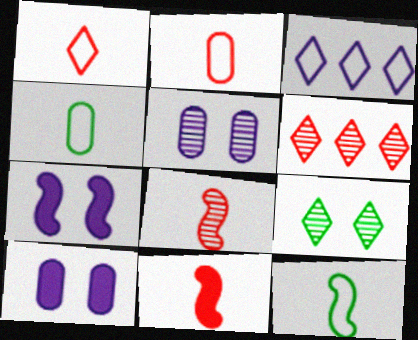[[4, 6, 7], 
[6, 10, 12]]